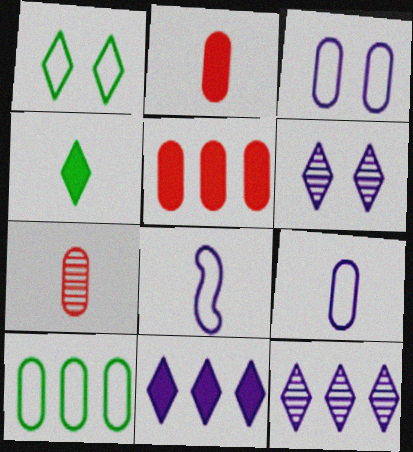[[4, 7, 8]]